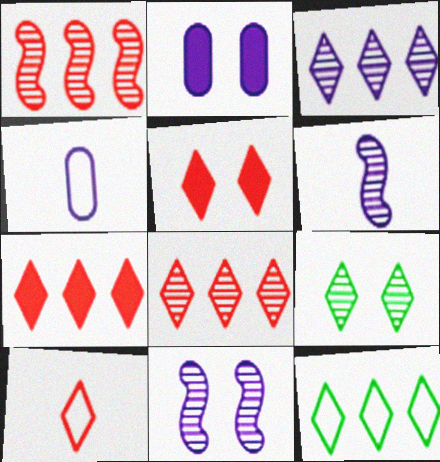[[3, 7, 12], 
[5, 8, 10]]